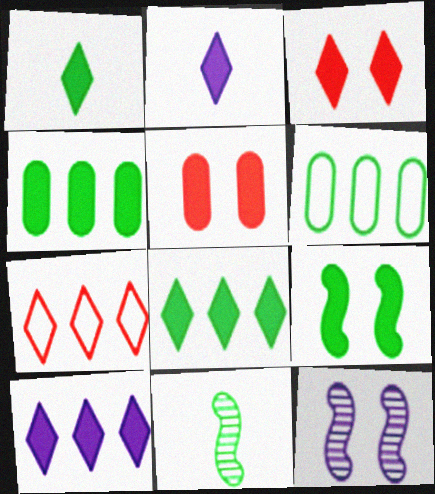[[1, 3, 10], 
[1, 4, 9], 
[2, 3, 8]]